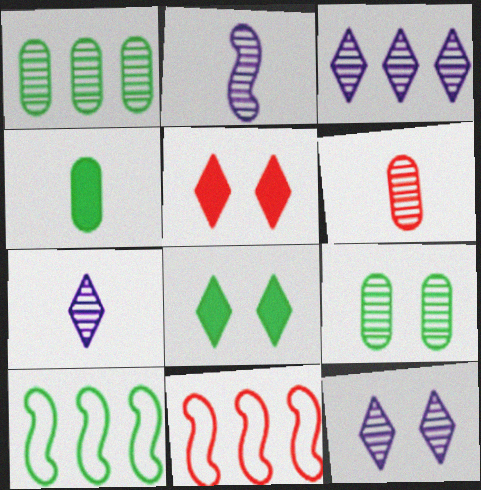[[3, 7, 12], 
[4, 11, 12], 
[5, 6, 11]]